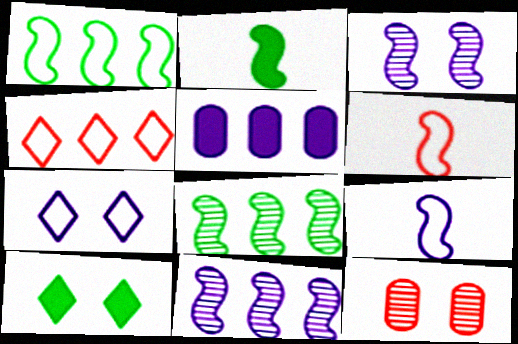[[4, 5, 8]]